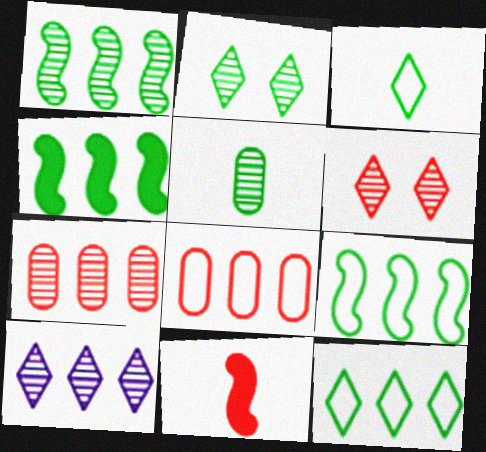[[1, 2, 5], 
[1, 4, 9], 
[1, 7, 10], 
[4, 8, 10], 
[6, 8, 11]]